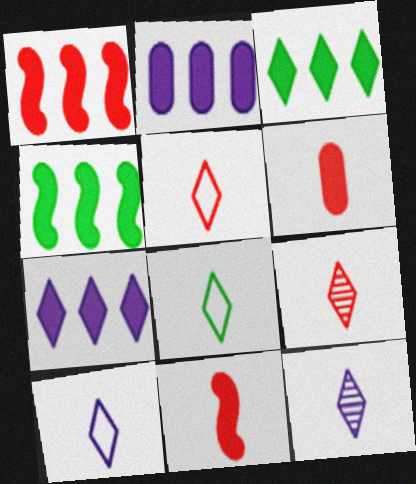[[1, 2, 3], 
[5, 8, 10]]